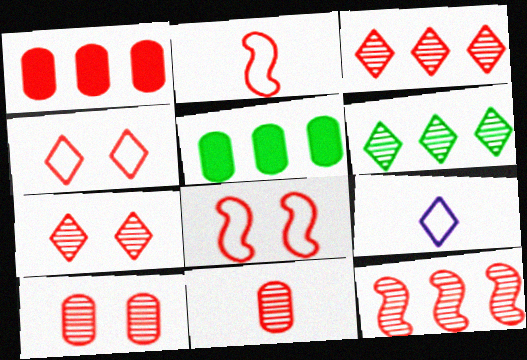[[1, 2, 7], 
[7, 11, 12]]